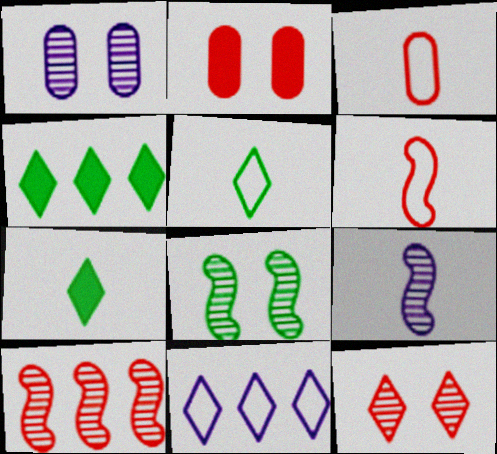[[1, 4, 6], 
[1, 8, 12], 
[3, 7, 9], 
[7, 11, 12], 
[8, 9, 10]]